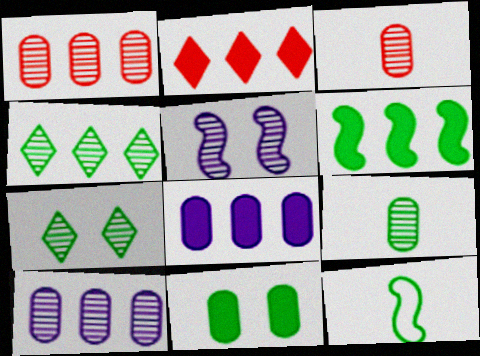[[2, 6, 8], 
[3, 4, 5], 
[4, 11, 12]]